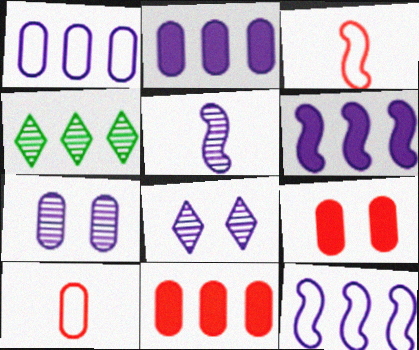[[4, 11, 12]]